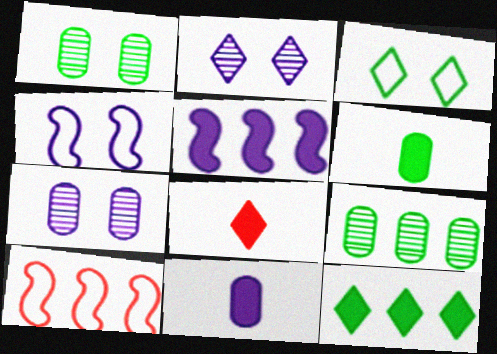[[2, 6, 10], 
[4, 8, 9]]